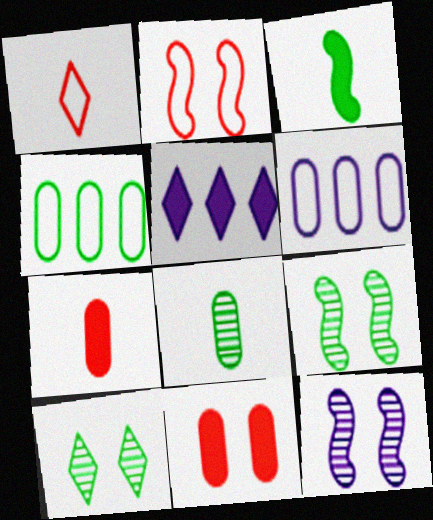[[1, 5, 10], 
[2, 5, 8], 
[3, 4, 10], 
[3, 5, 11], 
[6, 8, 11]]